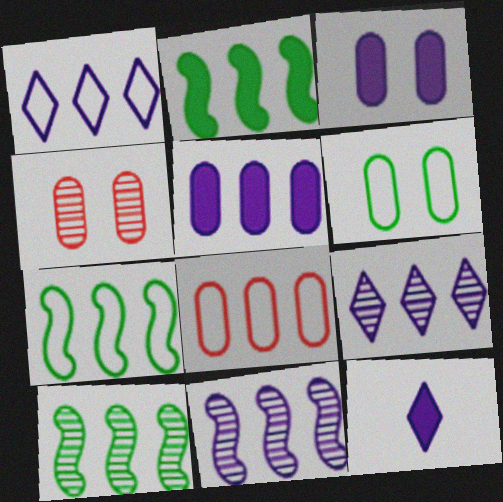[[1, 5, 11], 
[1, 7, 8], 
[2, 7, 10], 
[2, 8, 9], 
[3, 4, 6], 
[4, 7, 12]]